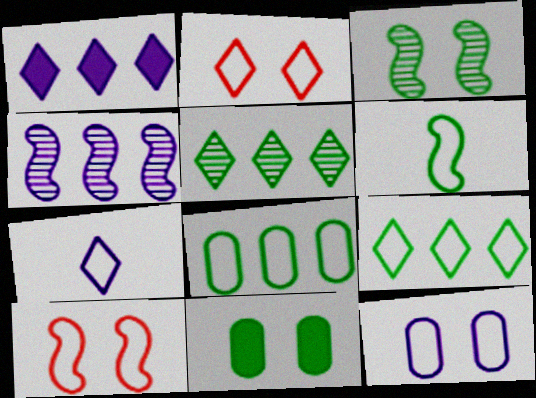[[2, 7, 9], 
[5, 6, 11], 
[7, 8, 10]]